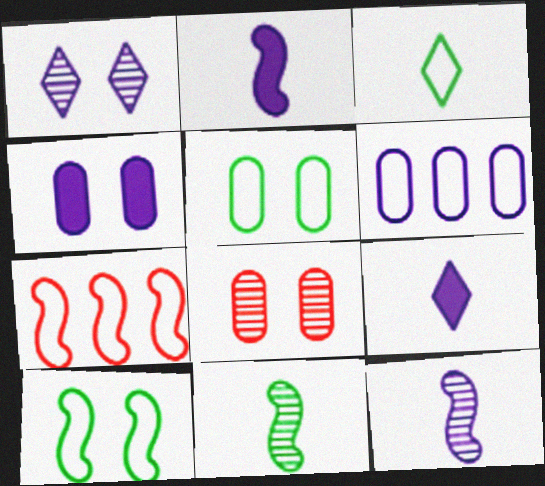[[1, 2, 6], 
[4, 5, 8]]